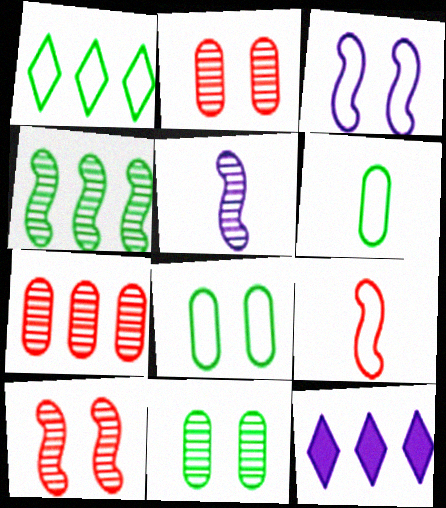[[4, 5, 10], 
[6, 10, 12], 
[9, 11, 12]]